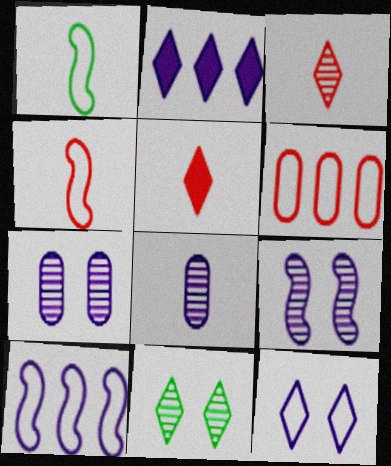[[1, 5, 8], 
[1, 6, 12]]